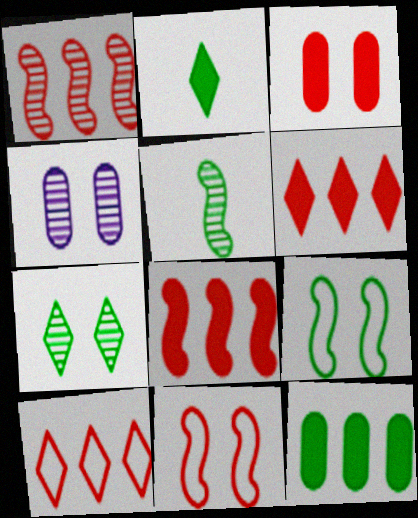[]